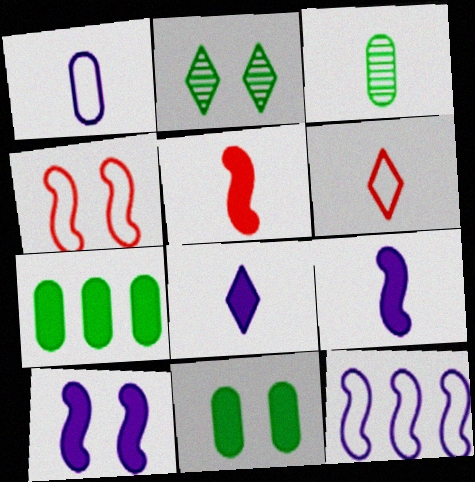[[3, 6, 9]]